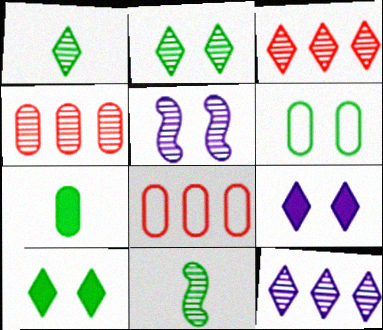[[1, 4, 5], 
[8, 9, 11]]